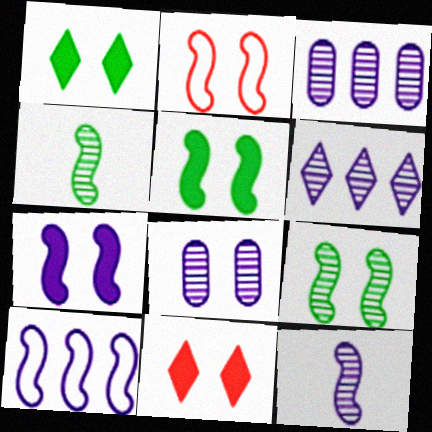[[1, 2, 8], 
[2, 7, 9], 
[6, 8, 12], 
[7, 10, 12]]